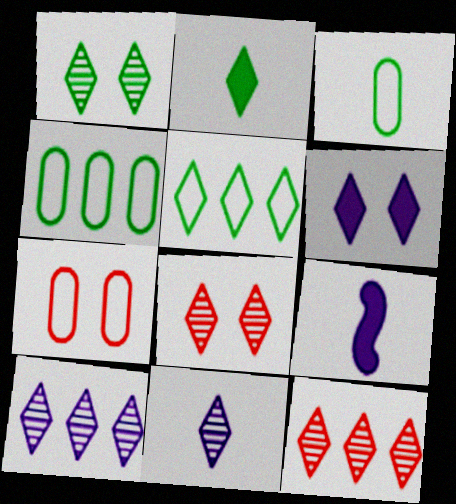[[1, 2, 5], 
[1, 11, 12], 
[4, 8, 9]]